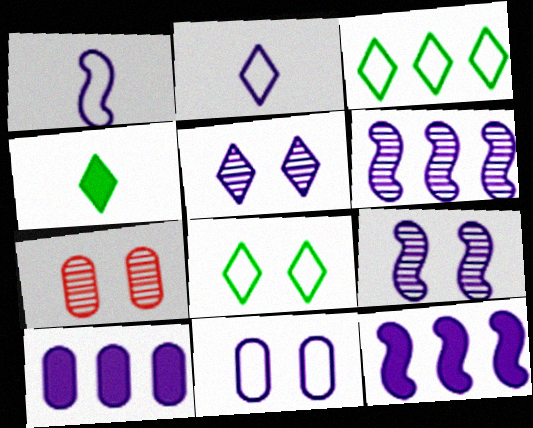[[1, 5, 10], 
[1, 9, 12], 
[2, 9, 10]]